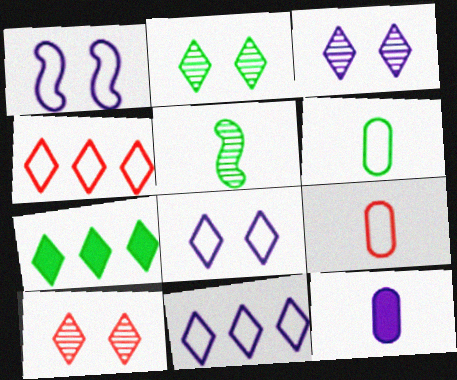[[1, 4, 6], 
[2, 3, 10]]